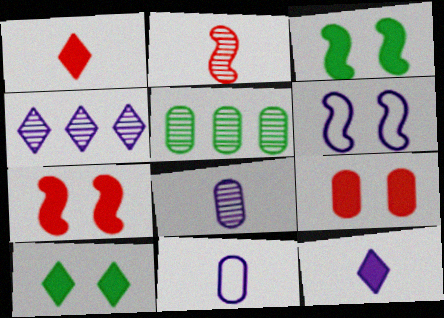[[1, 5, 6], 
[5, 9, 11]]